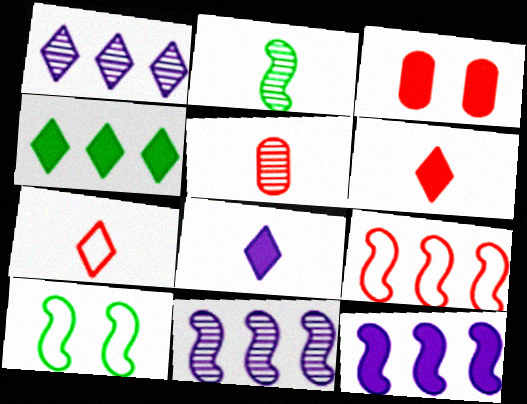[]